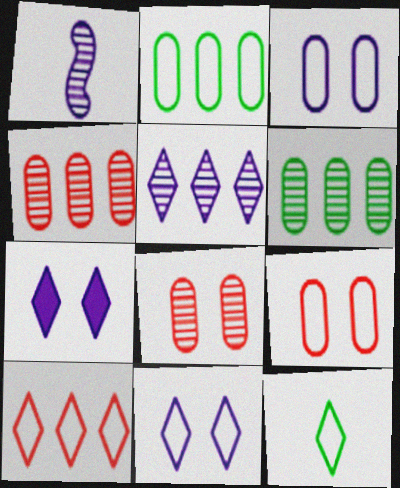[[10, 11, 12]]